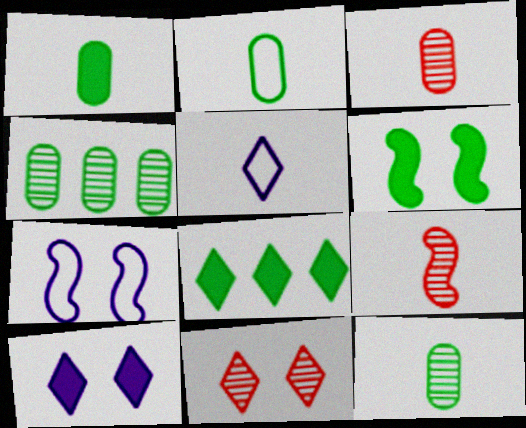[[1, 2, 12], 
[1, 5, 9], 
[1, 6, 8], 
[3, 7, 8], 
[5, 8, 11]]